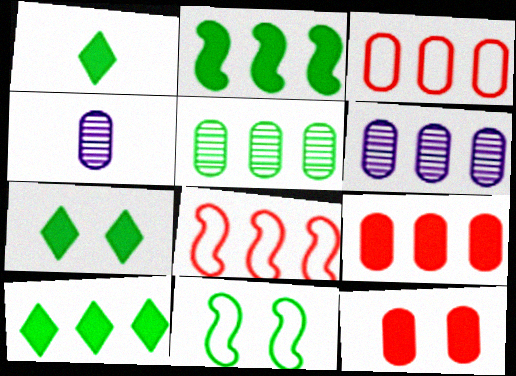[[1, 5, 11], 
[1, 7, 10], 
[4, 7, 8], 
[6, 8, 10]]